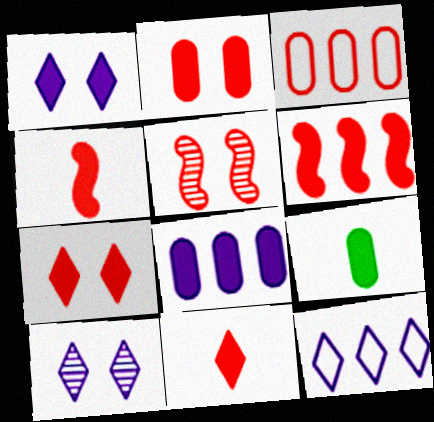[[1, 6, 9], 
[2, 6, 11], 
[2, 8, 9], 
[3, 5, 11], 
[5, 9, 12]]